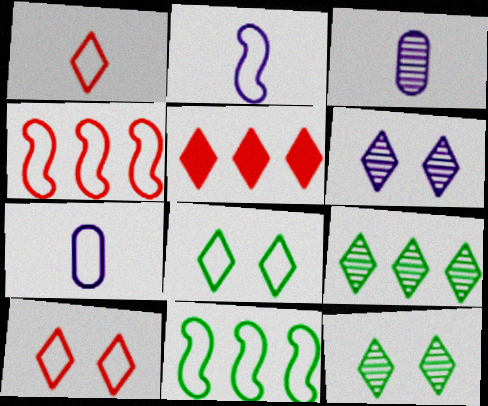[[4, 7, 8], 
[7, 10, 11]]